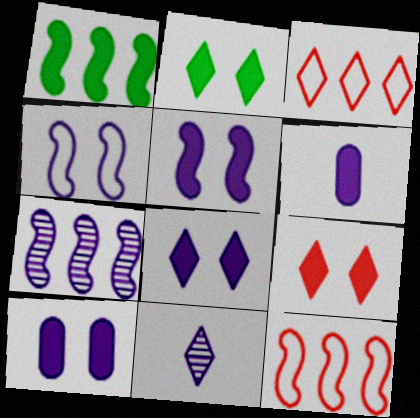[[1, 6, 9], 
[1, 7, 12], 
[2, 3, 11], 
[2, 8, 9], 
[5, 8, 10]]